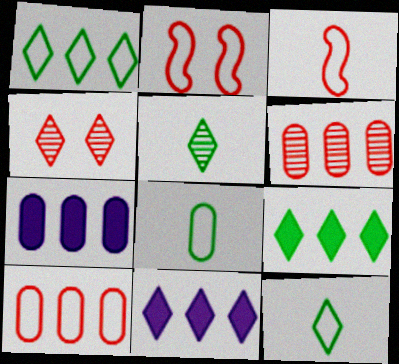[[2, 5, 7], 
[4, 11, 12]]